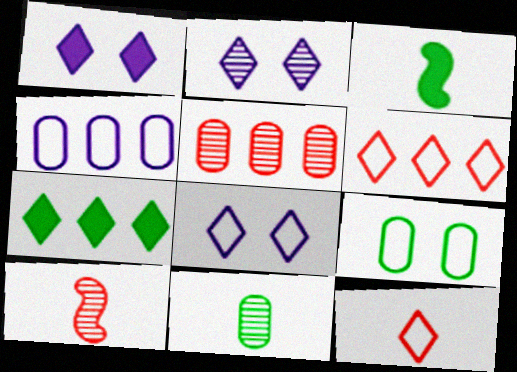[[1, 2, 8], 
[2, 7, 12], 
[3, 5, 8]]